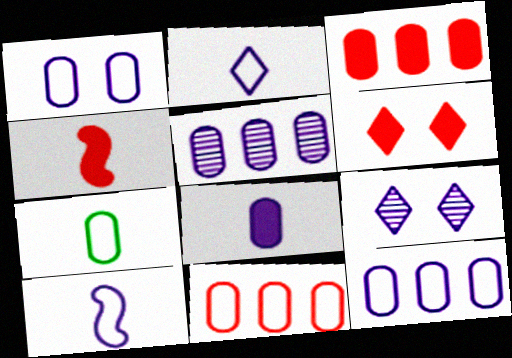[[1, 5, 8], 
[1, 7, 11], 
[3, 4, 6]]